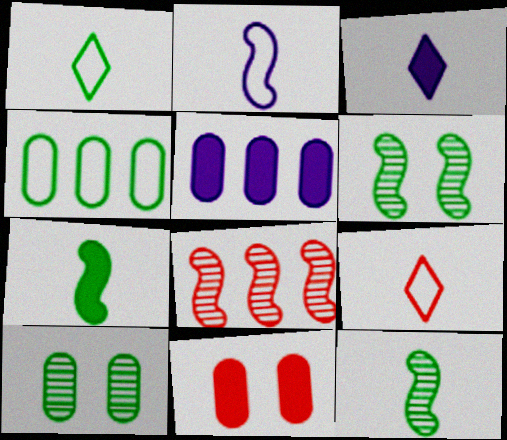[[5, 6, 9], 
[8, 9, 11]]